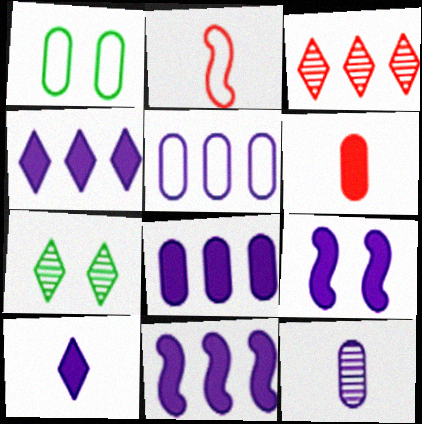[[2, 7, 8], 
[4, 8, 11], 
[8, 9, 10]]